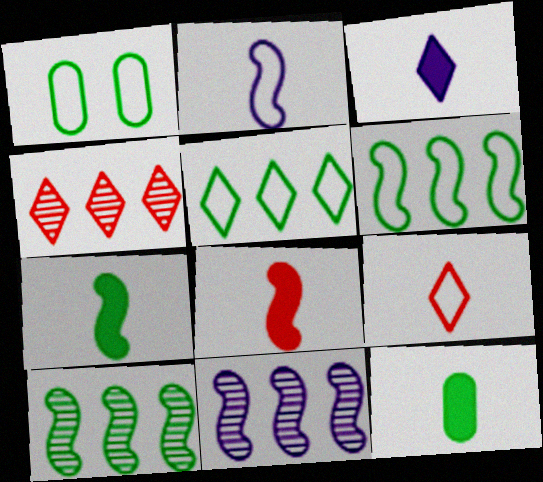[[3, 8, 12]]